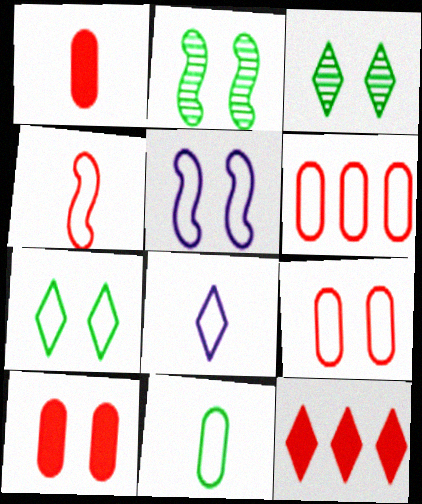[[3, 5, 10], 
[3, 8, 12], 
[4, 8, 11], 
[5, 7, 9]]